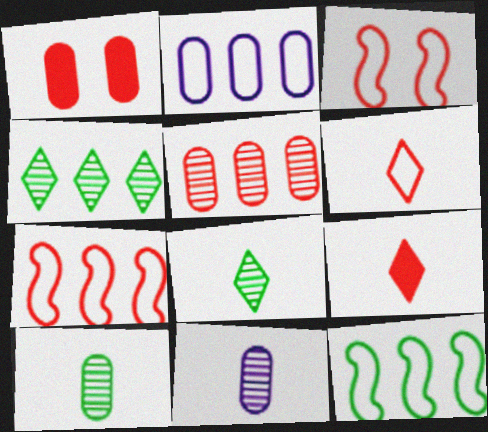[[1, 2, 10], 
[3, 5, 9]]